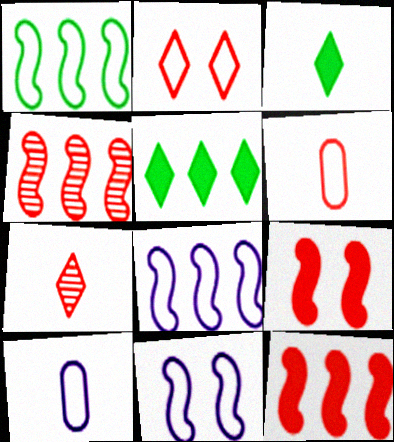[[1, 2, 10]]